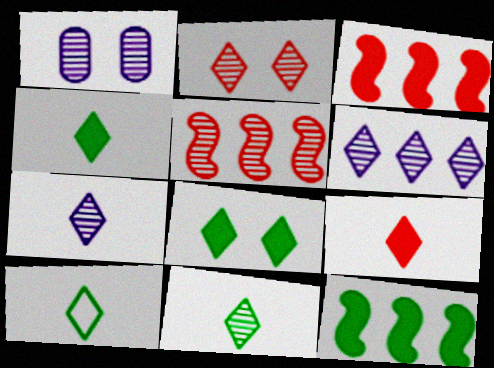[[1, 3, 10], 
[1, 5, 11], 
[2, 6, 11], 
[4, 10, 11], 
[7, 9, 10]]